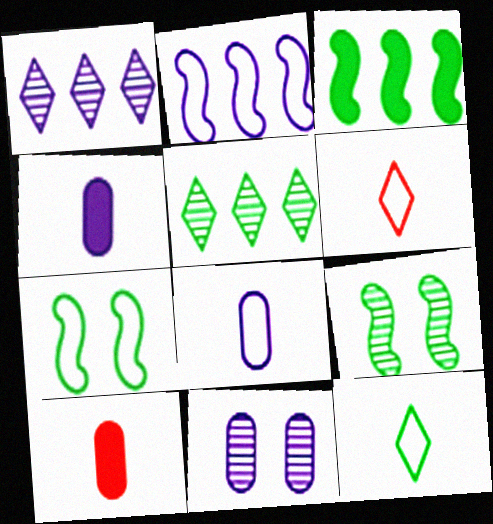[[1, 7, 10], 
[3, 6, 11]]